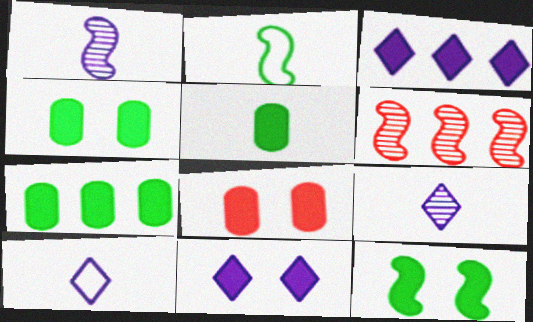[[4, 5, 7], 
[4, 6, 10], 
[8, 11, 12]]